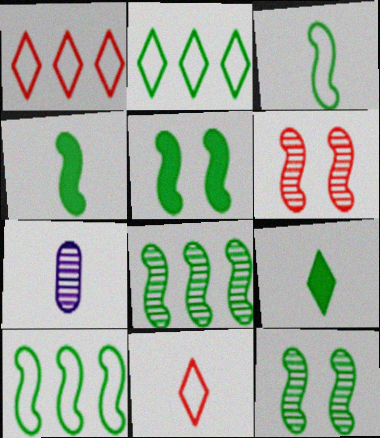[[1, 5, 7], 
[3, 5, 8], 
[4, 7, 11], 
[4, 10, 12]]